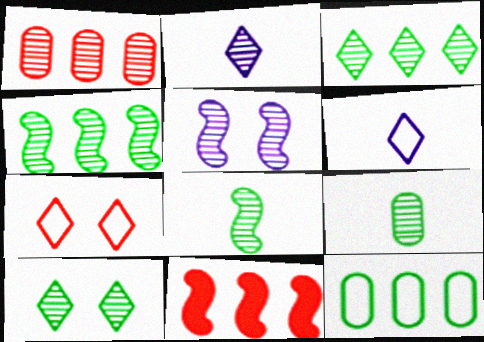[[4, 9, 10]]